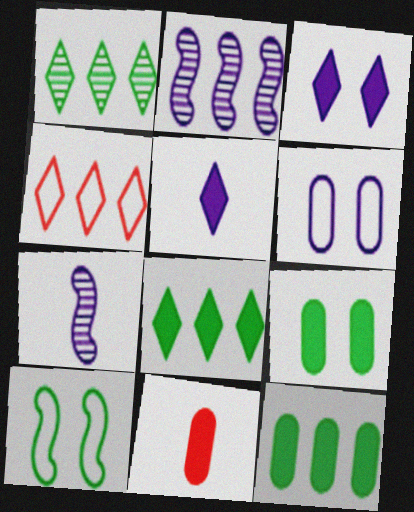[[2, 4, 12], 
[2, 5, 6], 
[4, 7, 9]]